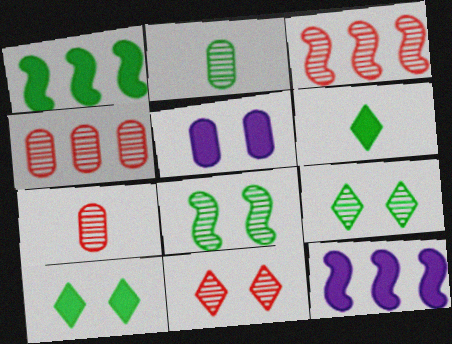[[3, 7, 11]]